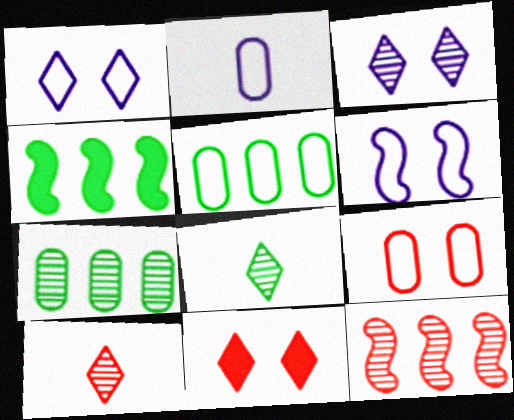[[2, 5, 9]]